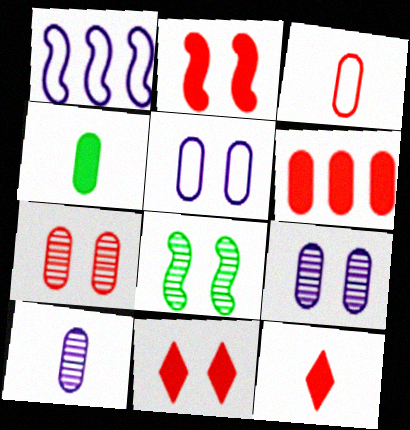[[2, 6, 12], 
[3, 4, 10], 
[3, 6, 7], 
[5, 8, 11]]